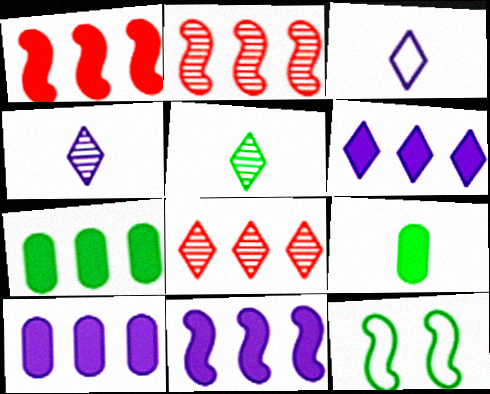[[1, 6, 7], 
[5, 7, 12], 
[6, 10, 11]]